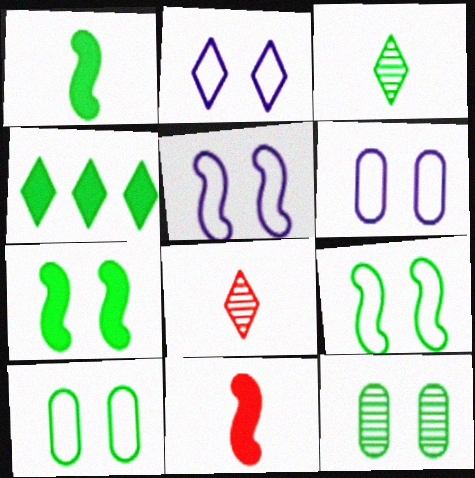[[2, 4, 8], 
[2, 5, 6]]